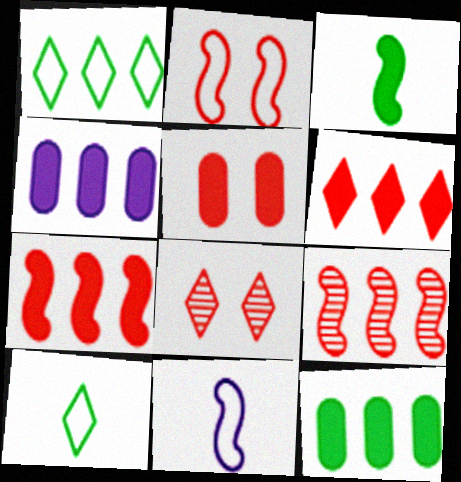[[1, 4, 9], 
[2, 5, 8], 
[8, 11, 12]]